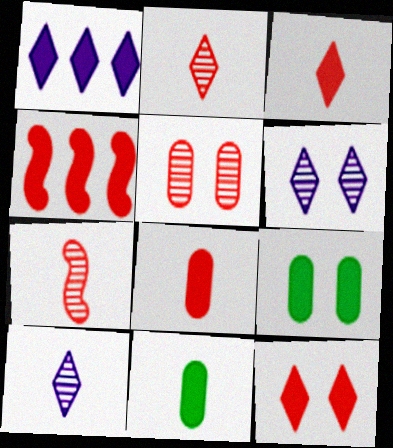[[4, 8, 12]]